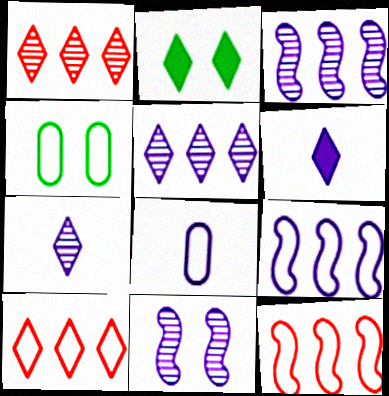[[2, 7, 10]]